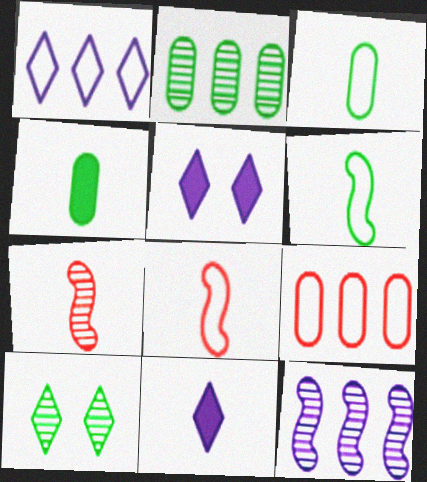[[2, 5, 8], 
[3, 7, 11]]